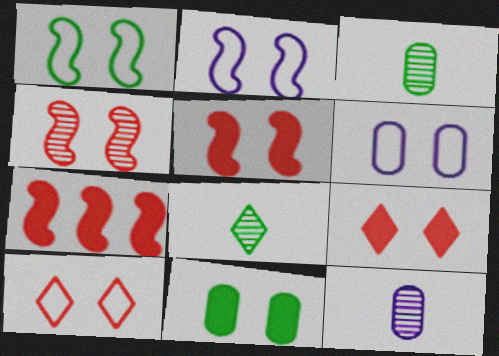[[1, 6, 10], 
[6, 7, 8]]